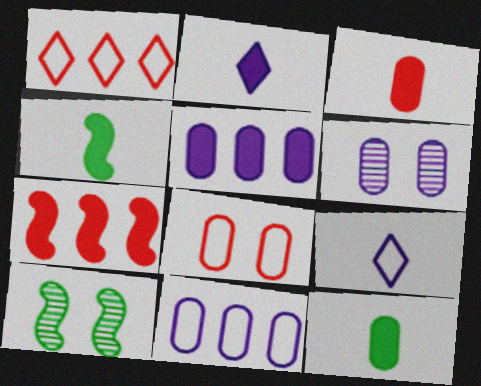[[1, 4, 6], 
[2, 3, 4]]